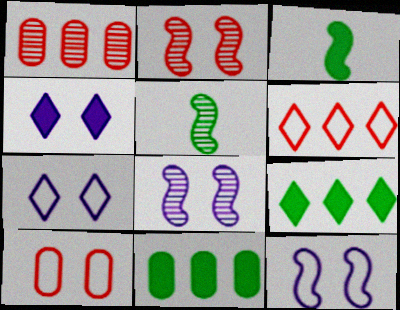[[1, 3, 7]]